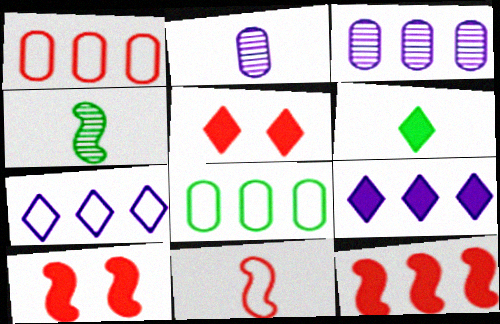[[2, 6, 11], 
[5, 6, 9]]